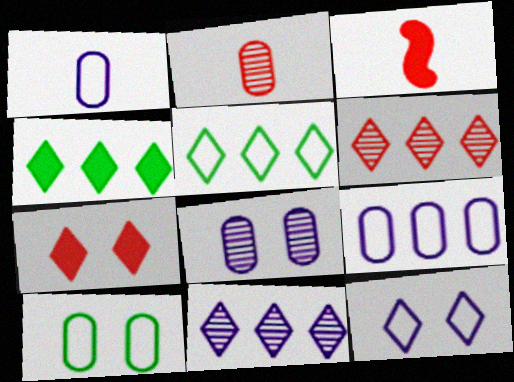[[3, 5, 8], 
[3, 10, 11]]